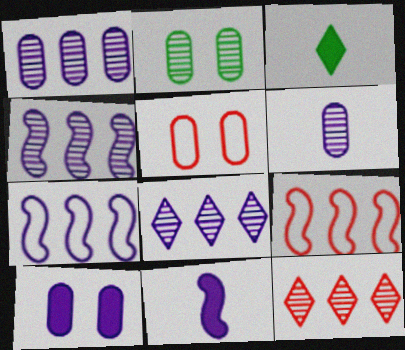[[1, 4, 8], 
[2, 5, 10], 
[3, 4, 5]]